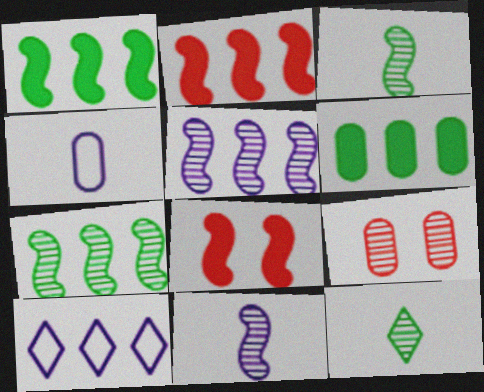[[4, 6, 9], 
[5, 9, 12]]